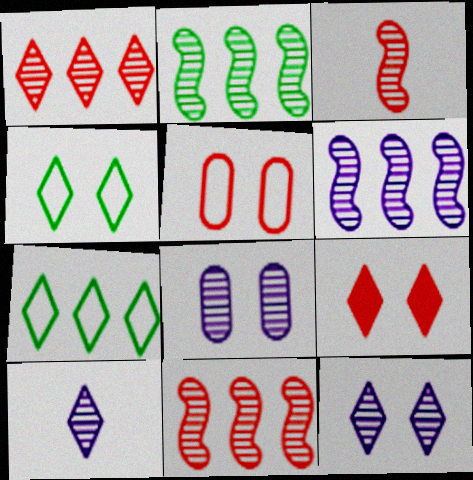[[2, 6, 11], 
[4, 9, 12], 
[6, 8, 10], 
[7, 9, 10]]